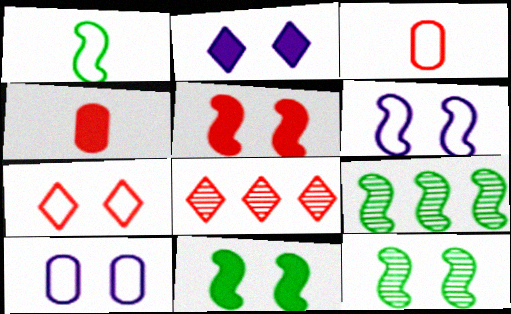[[1, 9, 11], 
[2, 3, 9], 
[3, 5, 8], 
[5, 6, 12]]